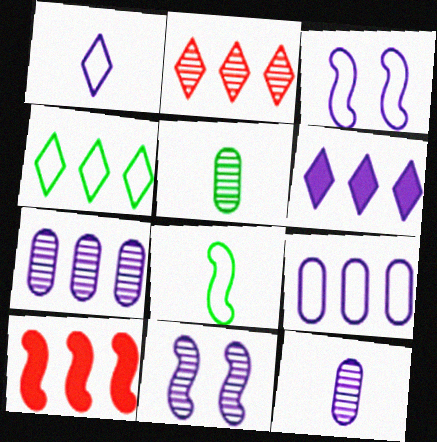[[1, 3, 9], 
[2, 4, 6], 
[2, 5, 11], 
[3, 6, 12], 
[4, 7, 10], 
[8, 10, 11]]